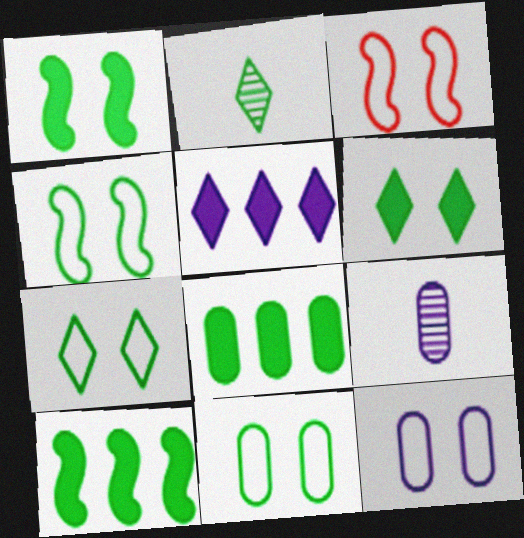[[2, 4, 8], 
[2, 10, 11], 
[3, 7, 12], 
[4, 7, 11]]